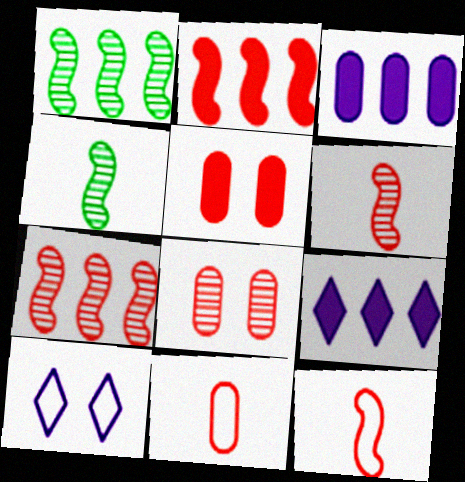[]